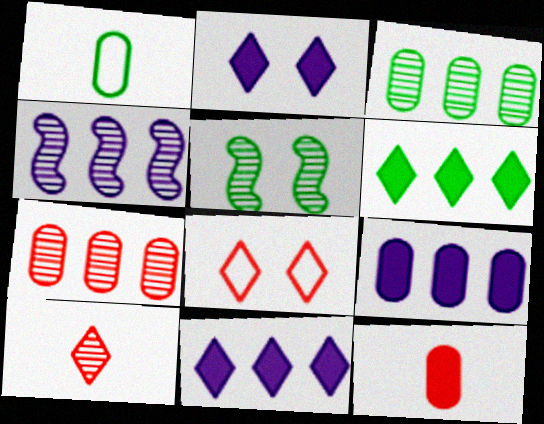[[1, 5, 6]]